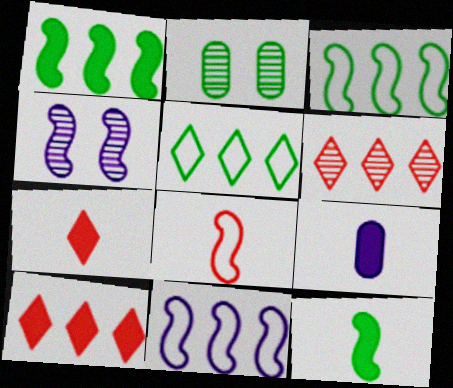[[1, 4, 8], 
[2, 5, 12], 
[2, 7, 11], 
[7, 9, 12]]